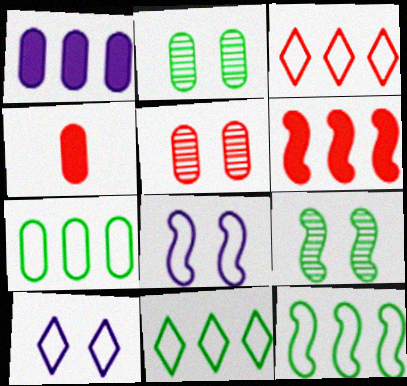[[7, 11, 12]]